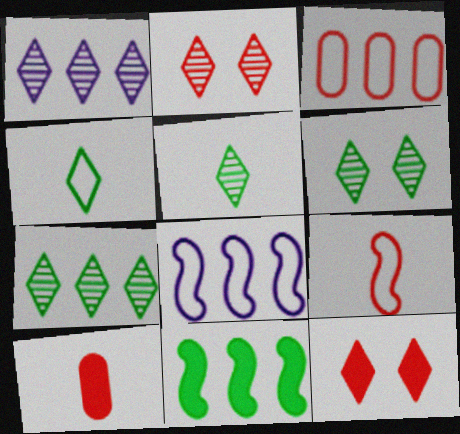[[1, 2, 5], 
[1, 3, 11], 
[1, 4, 12], 
[5, 6, 7], 
[6, 8, 10]]